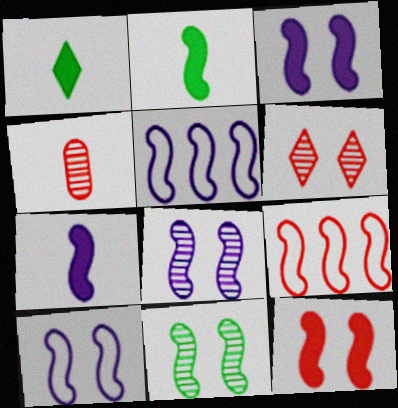[[2, 8, 9], 
[3, 8, 10], 
[5, 7, 8], 
[7, 9, 11], 
[10, 11, 12]]